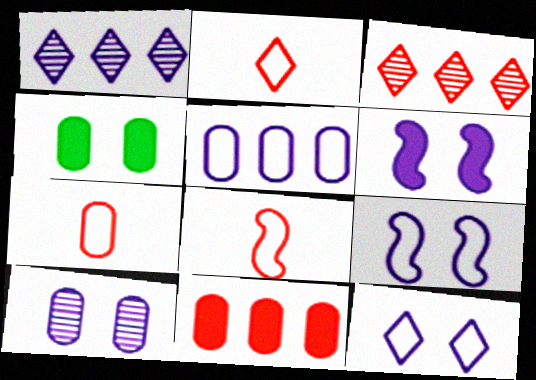[[1, 4, 8], 
[2, 7, 8], 
[6, 10, 12]]